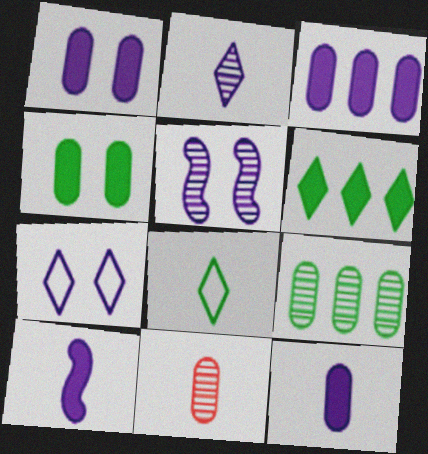[[1, 3, 12], 
[1, 5, 7], 
[8, 10, 11]]